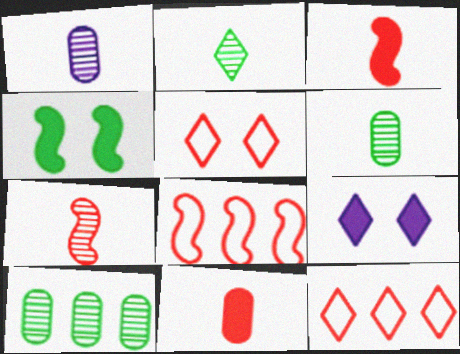[[1, 2, 7], 
[1, 4, 12], 
[2, 9, 12], 
[6, 8, 9]]